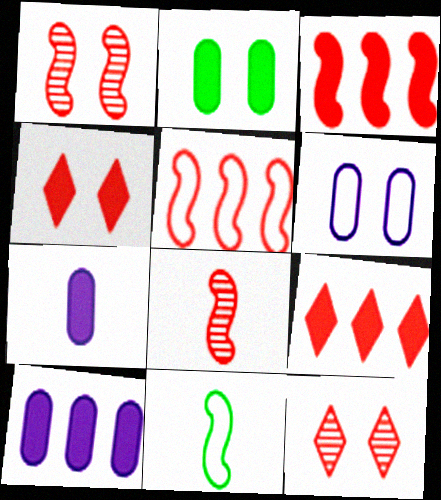[[10, 11, 12]]